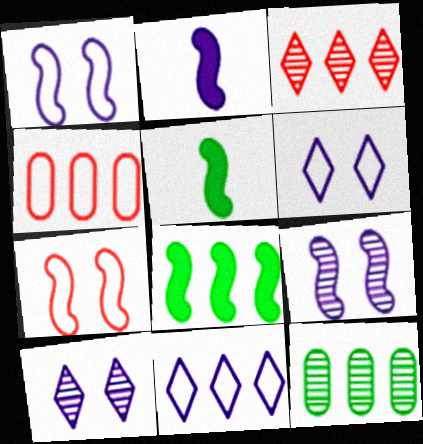[[4, 5, 10]]